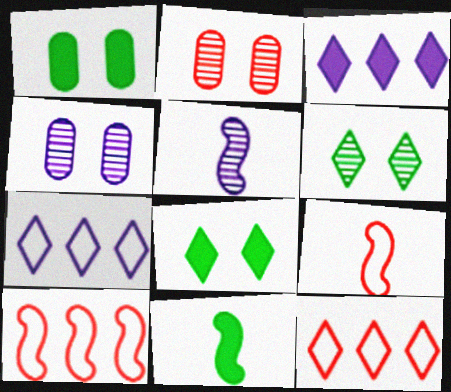[[1, 5, 12], 
[2, 7, 11], 
[4, 11, 12], 
[5, 9, 11]]